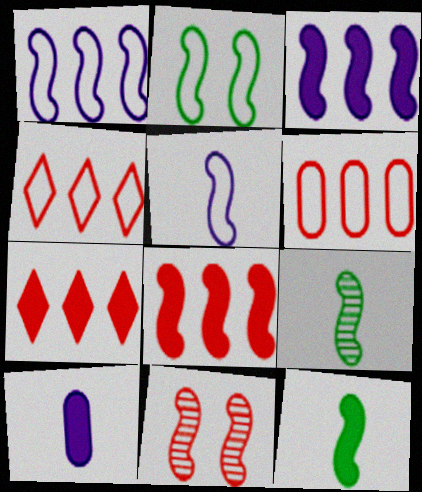[[1, 11, 12]]